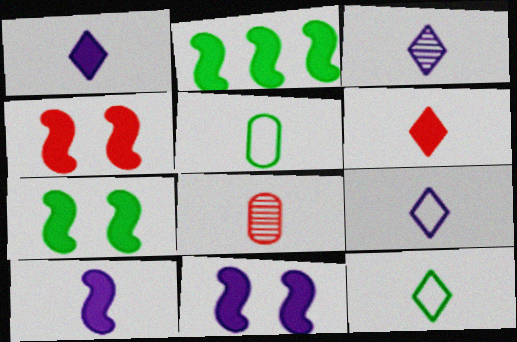[[1, 3, 9], 
[2, 4, 10], 
[3, 6, 12], 
[4, 7, 11], 
[8, 10, 12]]